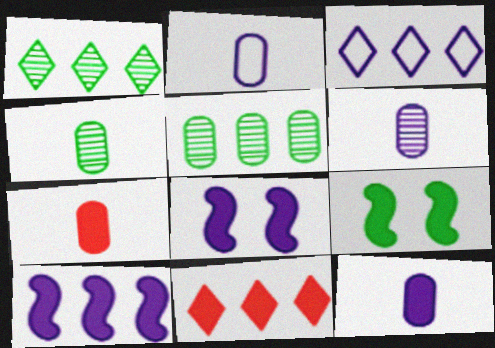[[1, 3, 11], 
[2, 4, 7], 
[2, 6, 12], 
[3, 6, 8], 
[9, 11, 12]]